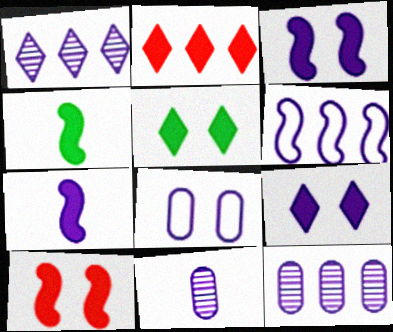[[1, 7, 8], 
[6, 9, 11]]